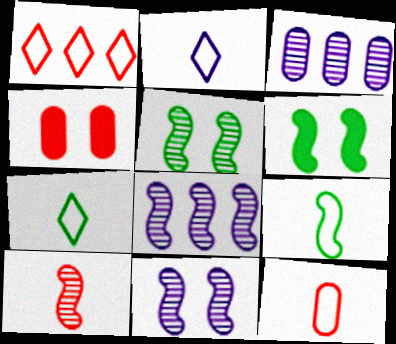[[1, 4, 10], 
[2, 9, 12], 
[4, 7, 8], 
[5, 8, 10]]